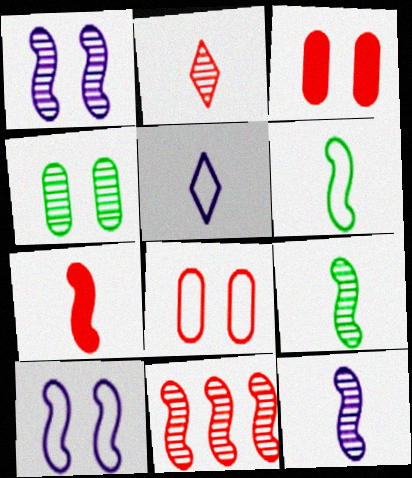[[1, 9, 11], 
[6, 7, 12]]